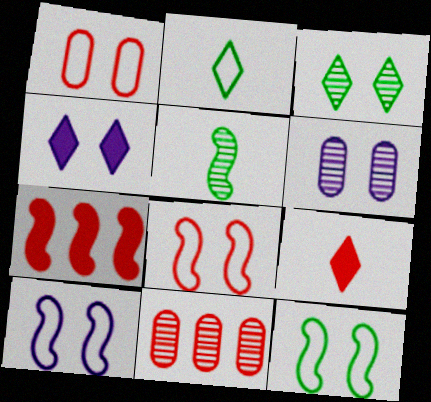[[2, 6, 7], 
[4, 6, 10], 
[5, 7, 10], 
[8, 9, 11], 
[8, 10, 12]]